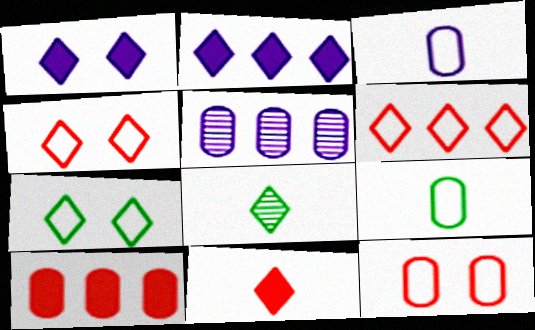[[1, 6, 8], 
[2, 4, 8]]